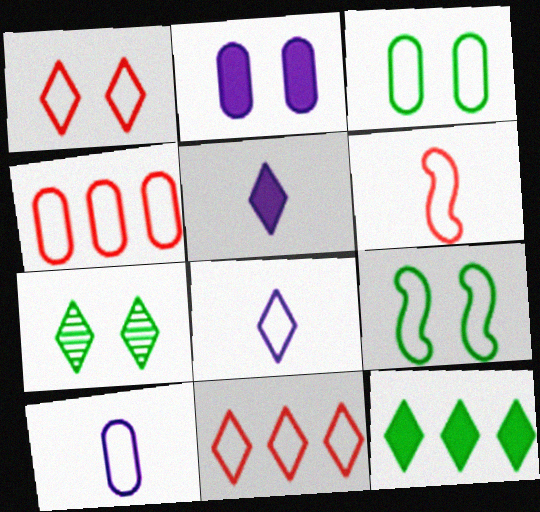[[1, 4, 6], 
[3, 4, 10], 
[4, 8, 9], 
[5, 7, 11], 
[9, 10, 11]]